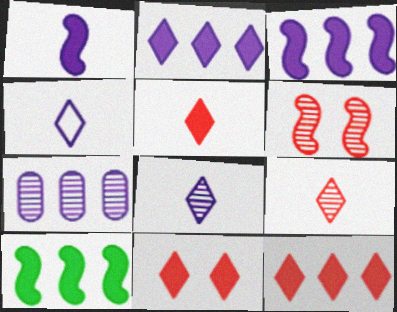[[5, 11, 12]]